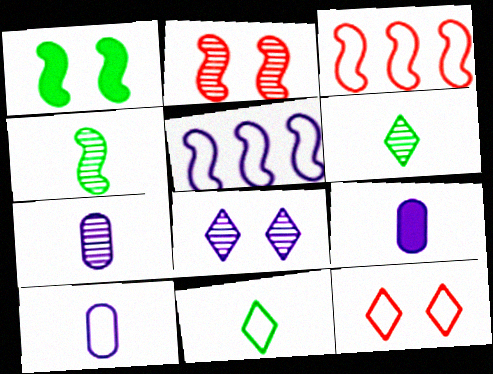[[5, 8, 9], 
[7, 9, 10]]